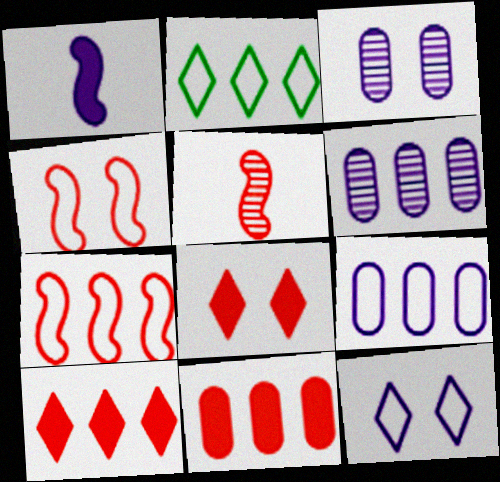[[1, 6, 12], 
[2, 7, 9]]